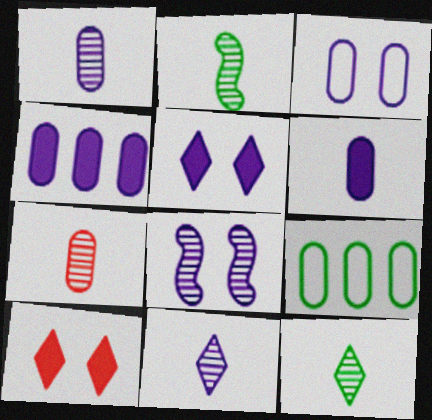[[1, 3, 4], 
[2, 7, 11], 
[3, 5, 8]]